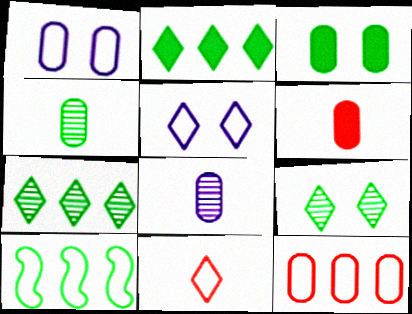[[1, 10, 11], 
[3, 8, 12]]